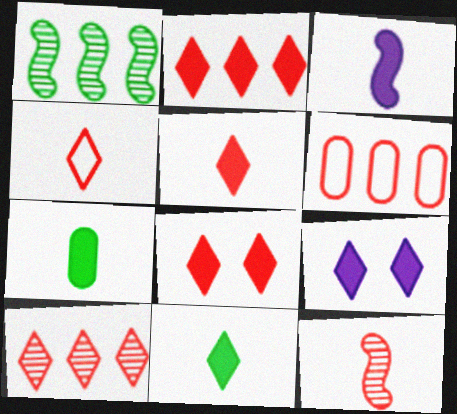[[2, 5, 8], 
[2, 9, 11], 
[3, 5, 7], 
[4, 8, 10], 
[6, 8, 12]]